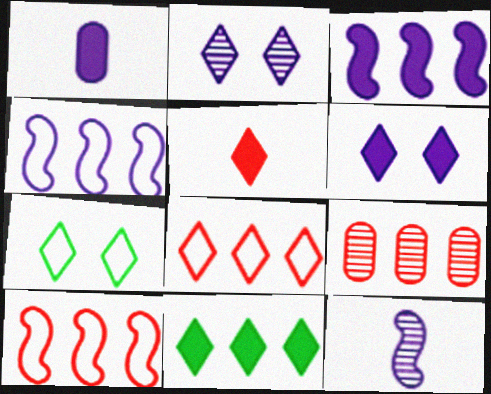[[1, 2, 4], 
[1, 3, 6], 
[4, 9, 11], 
[5, 6, 11]]